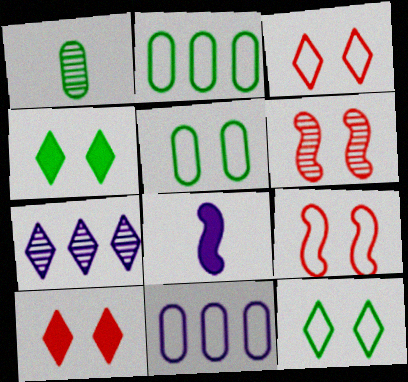[[1, 6, 7]]